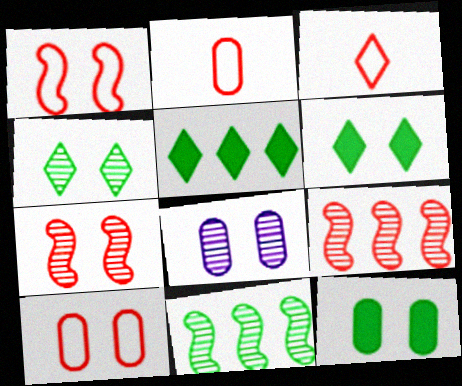[[1, 6, 8], 
[4, 7, 8], 
[8, 10, 12]]